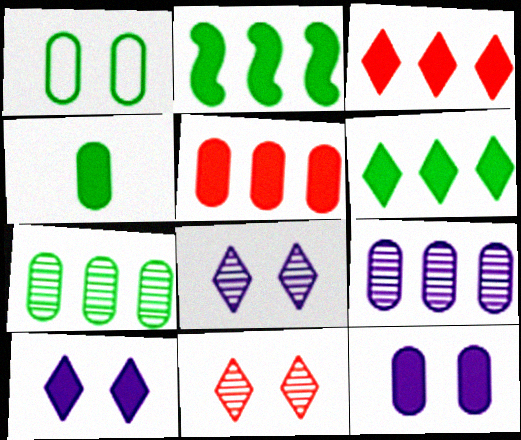[[1, 4, 7], 
[4, 5, 12]]